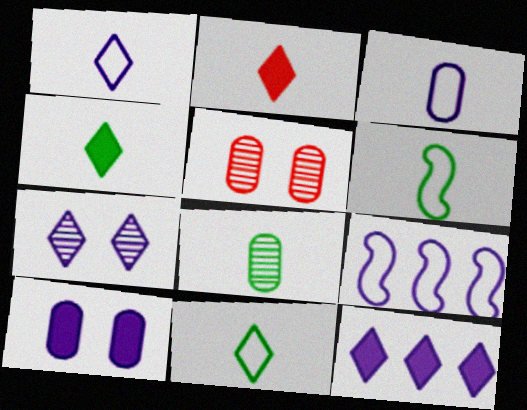[[1, 7, 12], 
[4, 5, 9], 
[4, 6, 8], 
[5, 6, 12]]